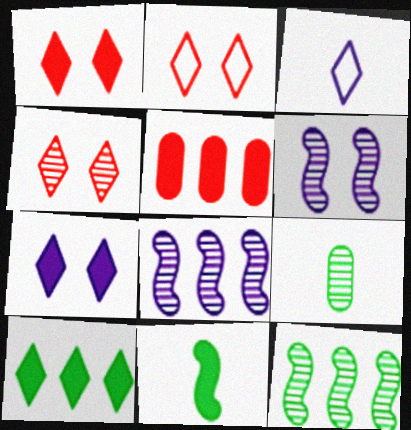[[1, 2, 4], 
[3, 4, 10], 
[4, 8, 9], 
[5, 7, 11]]